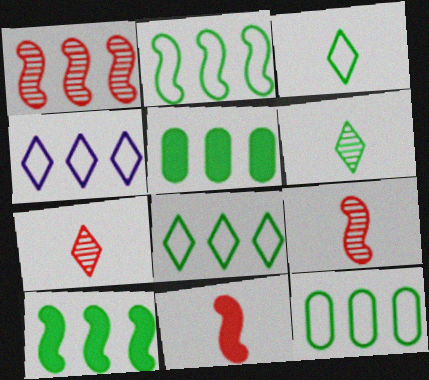[[1, 4, 5], 
[2, 8, 12]]